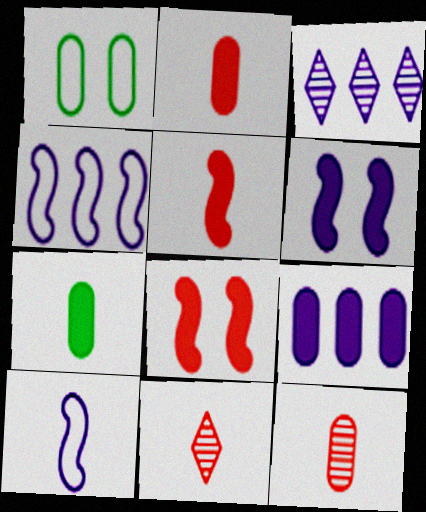[[1, 3, 5], 
[1, 9, 12], 
[3, 4, 9], 
[7, 10, 11]]